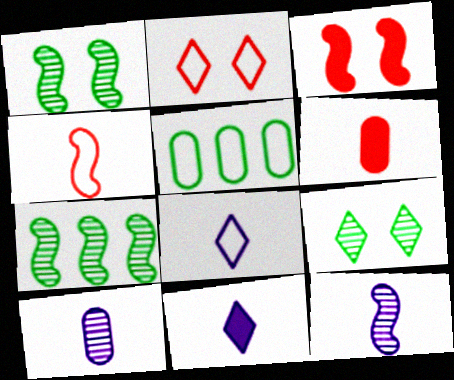[]